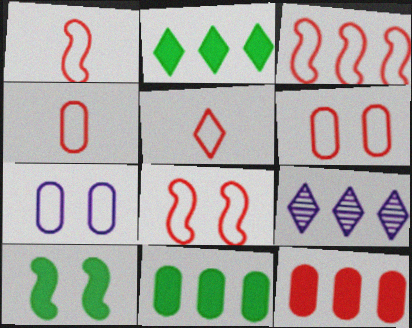[[1, 3, 8], 
[1, 4, 5], 
[3, 5, 6], 
[3, 9, 11], 
[4, 9, 10]]